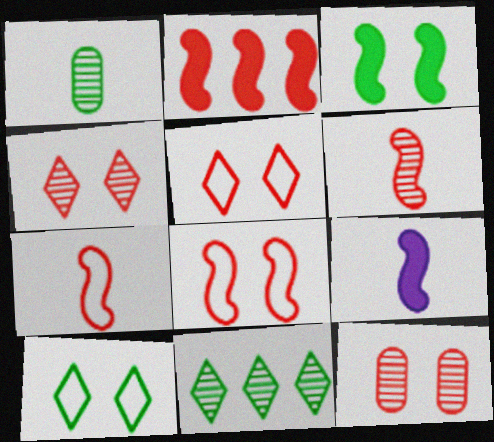[[2, 3, 9], 
[2, 6, 8]]